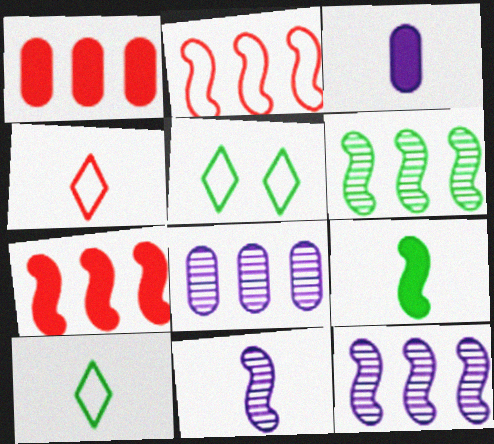[[1, 5, 11]]